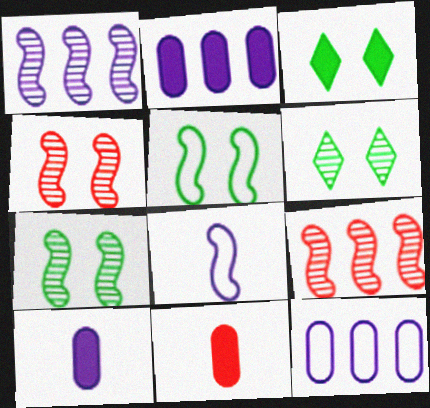[]